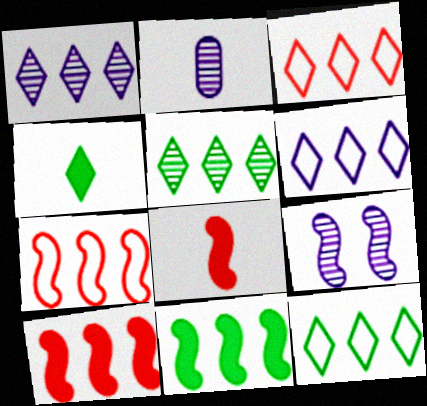[[1, 2, 9], 
[3, 6, 12]]